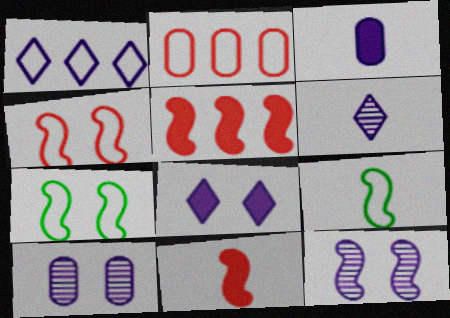[[1, 3, 12], 
[1, 6, 8], 
[5, 9, 12]]